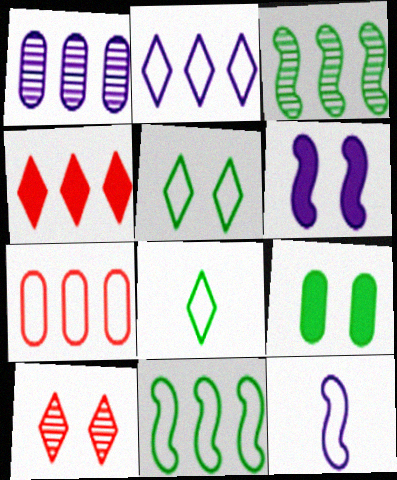[[1, 4, 11], 
[2, 7, 11], 
[3, 8, 9], 
[5, 7, 12]]